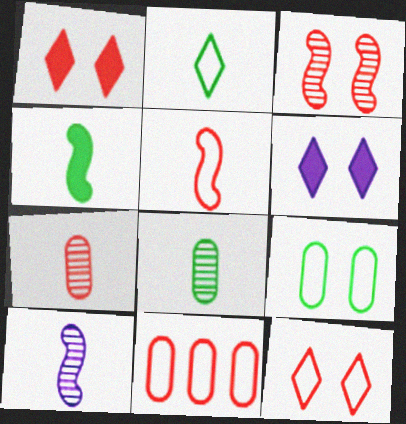[[2, 4, 8], 
[3, 6, 9], 
[4, 5, 10], 
[5, 11, 12]]